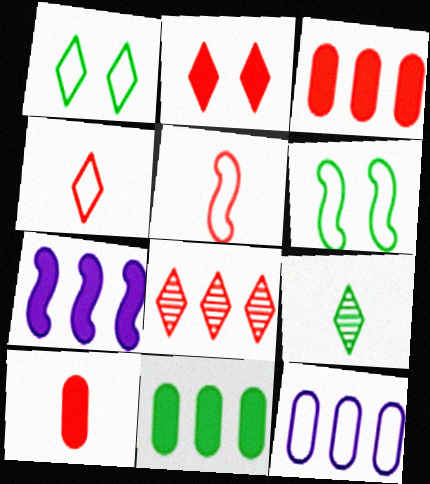[[1, 5, 12], 
[2, 4, 8], 
[4, 6, 12], 
[6, 9, 11]]